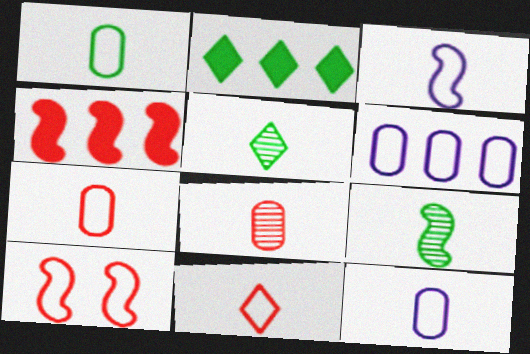[[1, 3, 11], 
[1, 7, 12]]